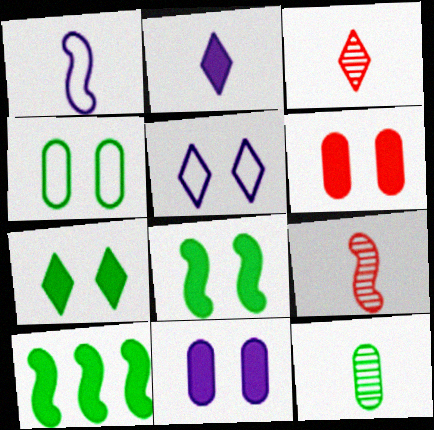[[2, 6, 10]]